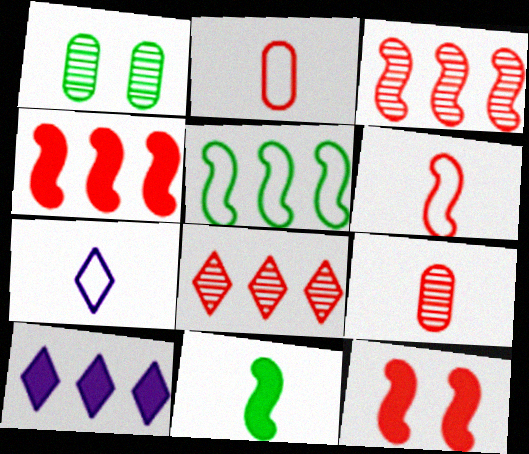[[1, 4, 7], 
[1, 6, 10], 
[2, 8, 12], 
[3, 6, 12], 
[7, 9, 11]]